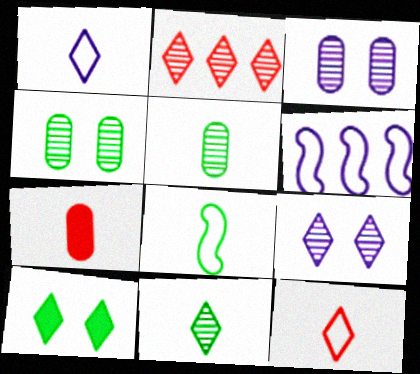[[1, 2, 10], 
[2, 9, 11]]